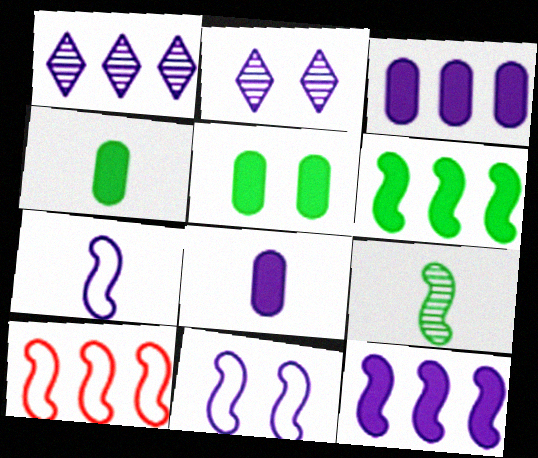[[1, 8, 11], 
[2, 3, 7], 
[2, 4, 10]]